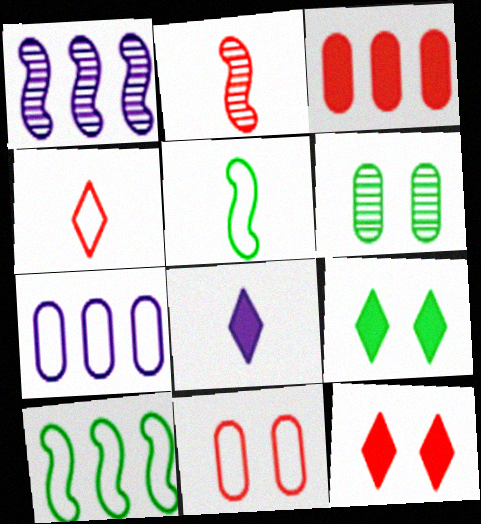[[2, 7, 9]]